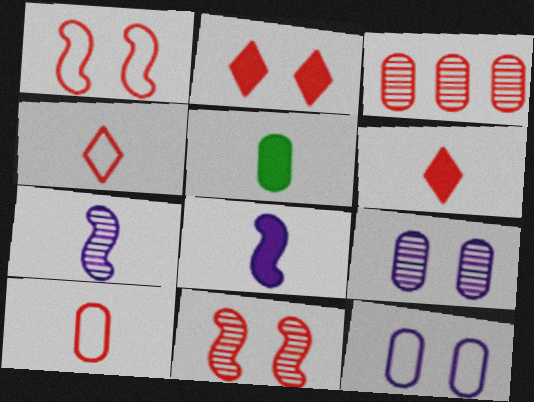[[1, 3, 6], 
[3, 5, 12], 
[4, 5, 7], 
[5, 6, 8]]